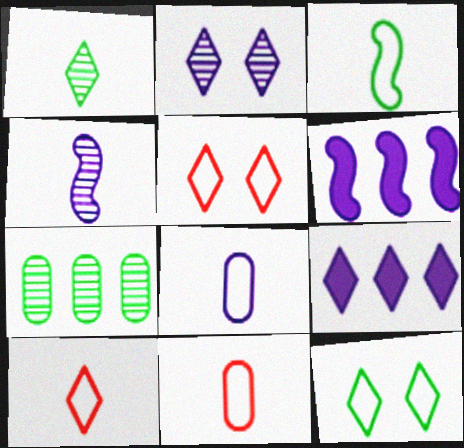[[1, 5, 9], 
[2, 6, 8], 
[3, 8, 10]]